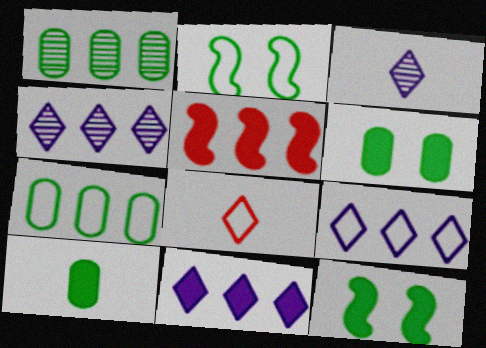[[1, 5, 9], 
[4, 5, 7], 
[4, 9, 11]]